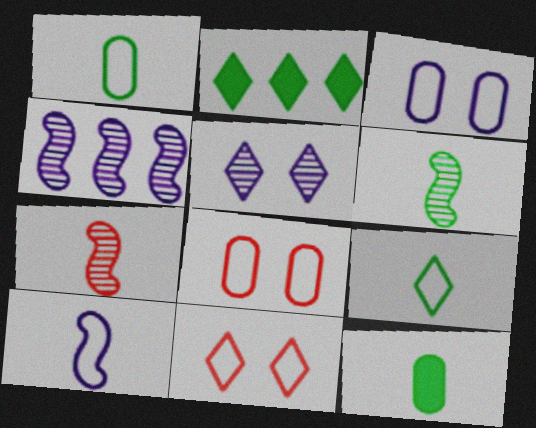[[2, 3, 7], 
[4, 11, 12], 
[6, 9, 12]]